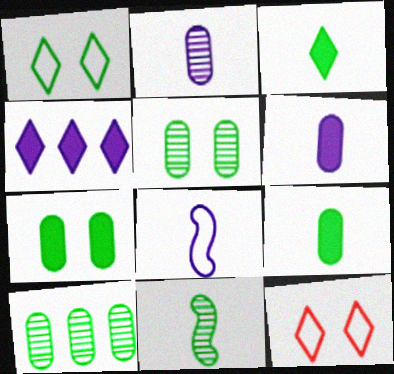[]